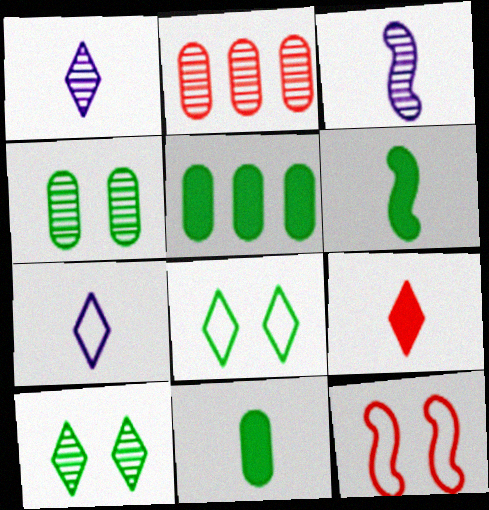[[1, 5, 12], 
[2, 3, 10], 
[2, 9, 12]]